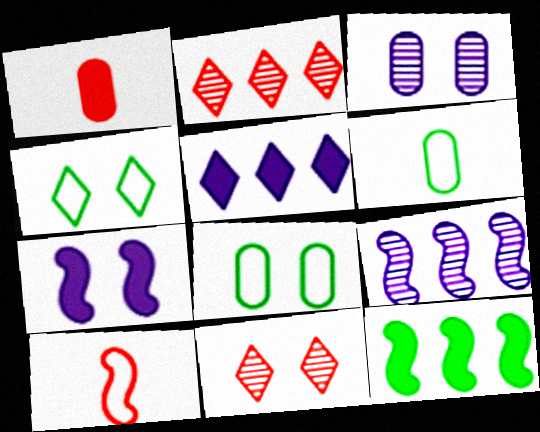[[1, 4, 9], 
[2, 6, 7], 
[7, 8, 11]]